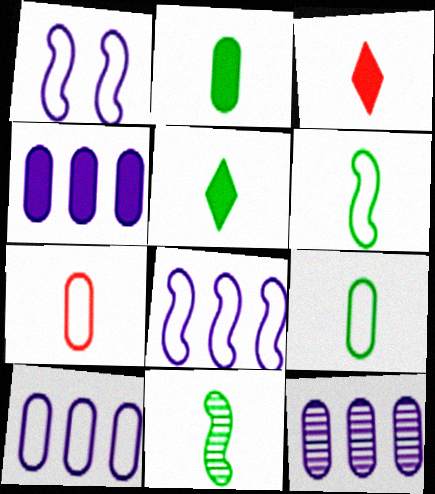[[4, 10, 12], 
[5, 9, 11]]